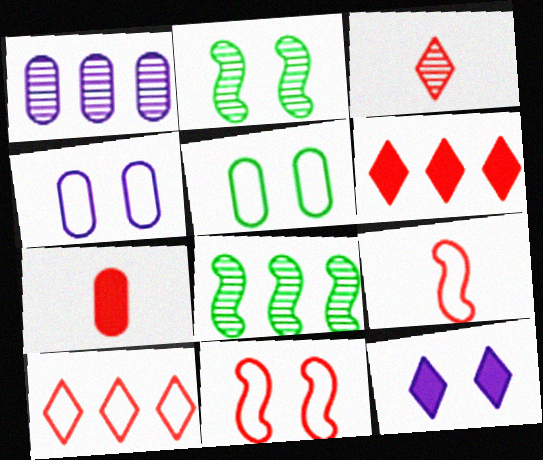[[1, 2, 3], 
[1, 5, 7], 
[3, 7, 9]]